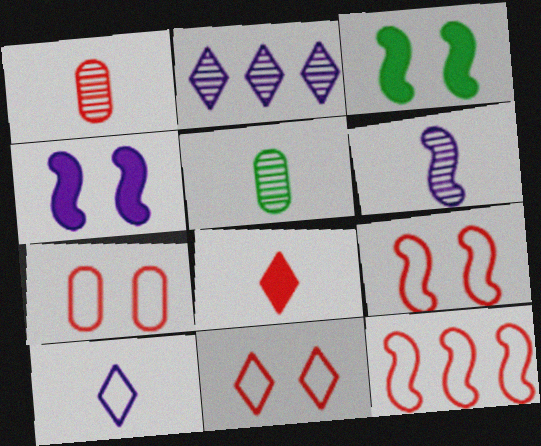[[3, 6, 12], 
[7, 9, 11]]